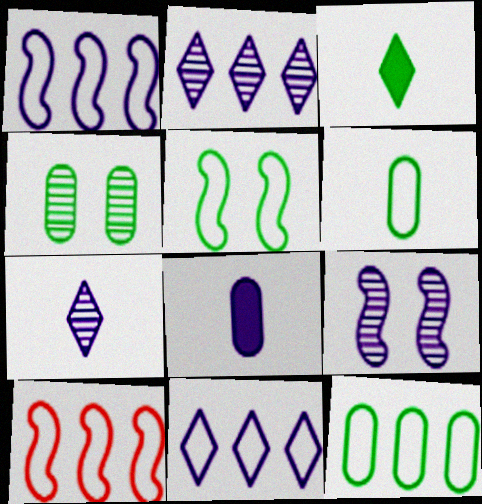[[8, 9, 11], 
[10, 11, 12]]